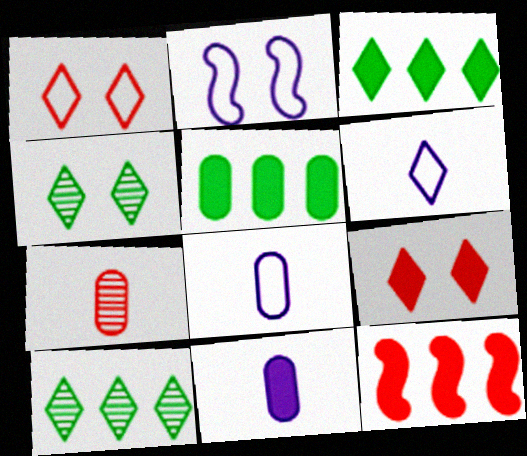[[1, 7, 12], 
[2, 3, 7], 
[4, 8, 12], 
[6, 9, 10]]